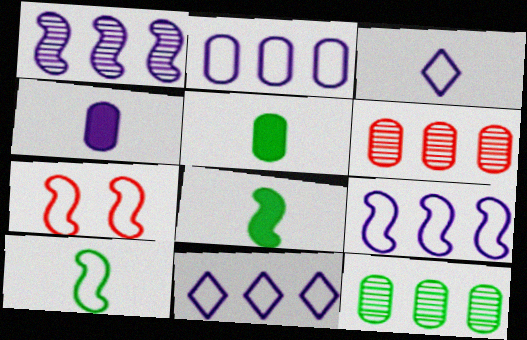[[1, 7, 8], 
[2, 9, 11], 
[7, 9, 10]]